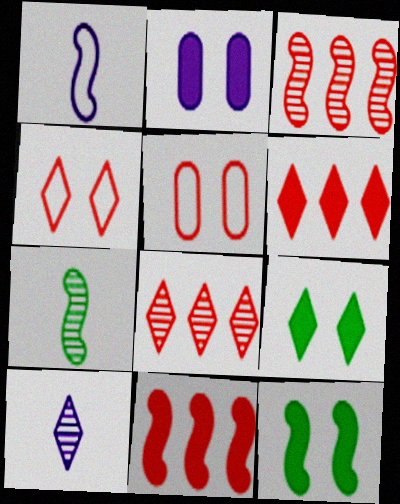[[1, 3, 12]]